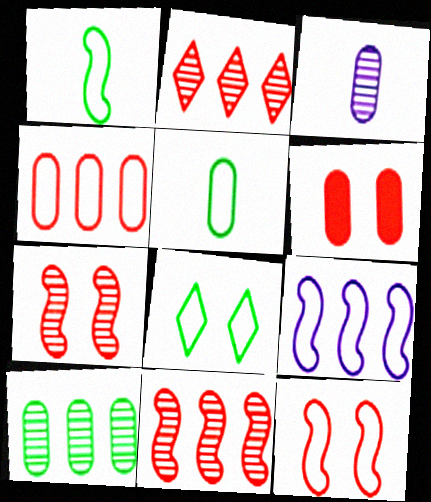[[1, 9, 12]]